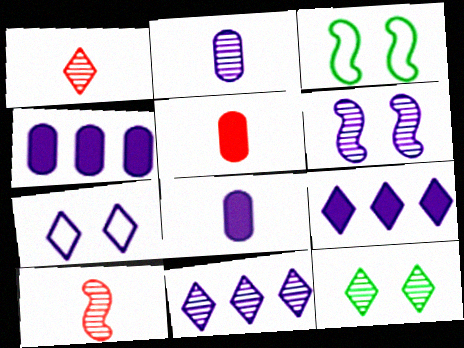[[1, 3, 4], 
[1, 11, 12], 
[2, 6, 11], 
[3, 5, 11]]